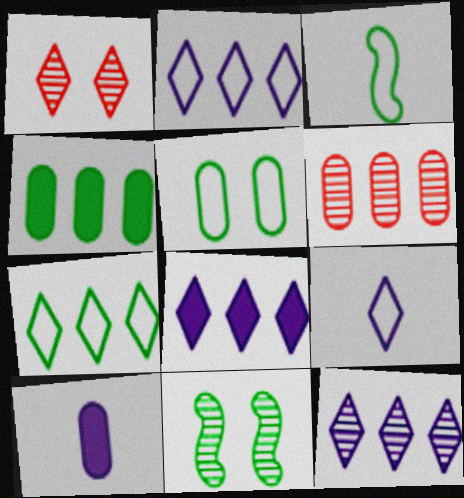[[2, 8, 12], 
[3, 5, 7], 
[5, 6, 10]]